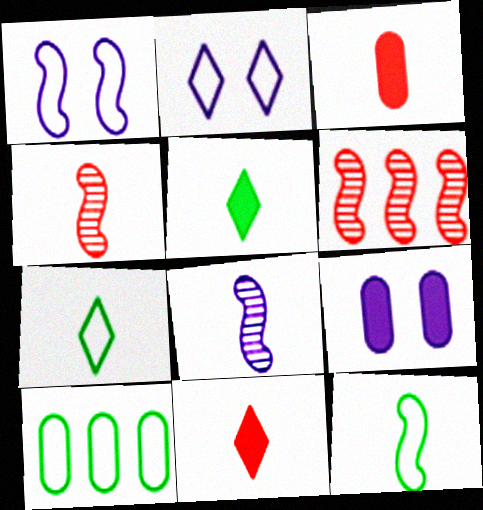[[3, 7, 8], 
[6, 7, 9]]